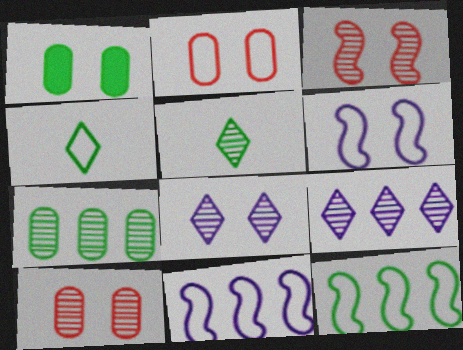[[1, 5, 12], 
[2, 4, 11]]